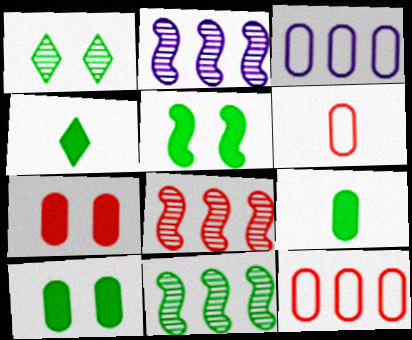[[2, 8, 11]]